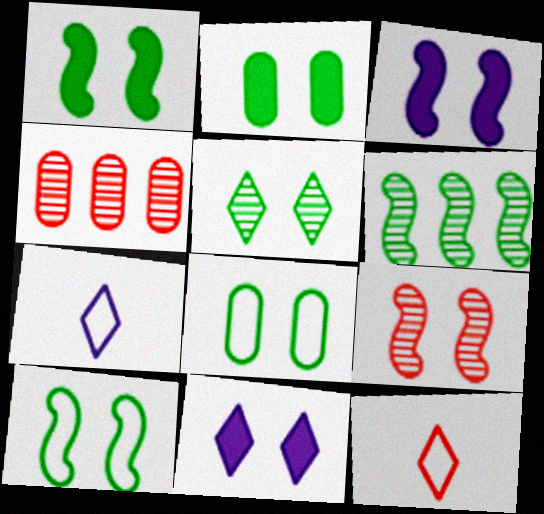[[1, 4, 7], 
[1, 5, 8], 
[2, 5, 10], 
[3, 9, 10], 
[8, 9, 11]]